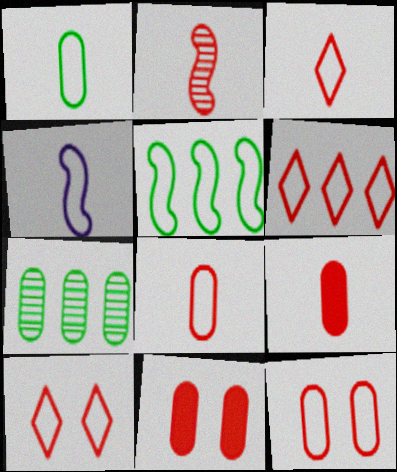[[1, 3, 4], 
[2, 3, 9], 
[2, 6, 11], 
[3, 6, 10]]